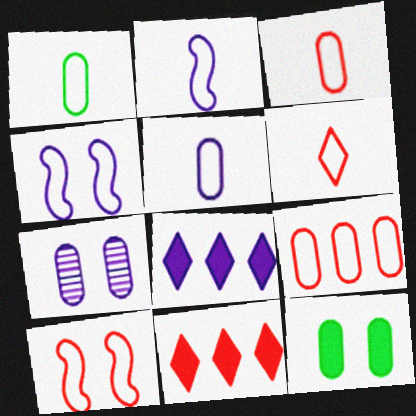[[1, 2, 6], 
[1, 3, 5], 
[2, 7, 8], 
[6, 9, 10]]